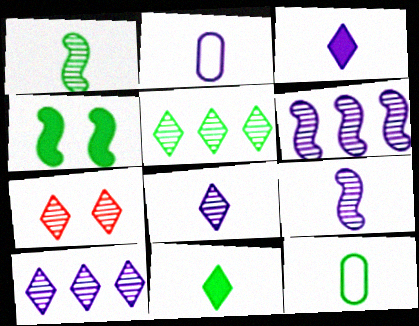[[1, 11, 12], 
[2, 3, 9], 
[4, 5, 12], 
[5, 7, 8]]